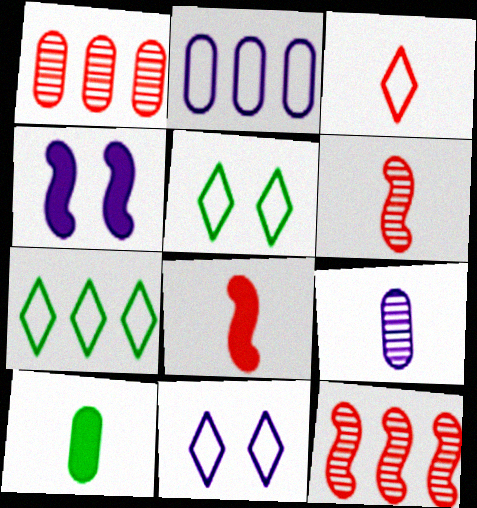[[3, 7, 11], 
[10, 11, 12]]